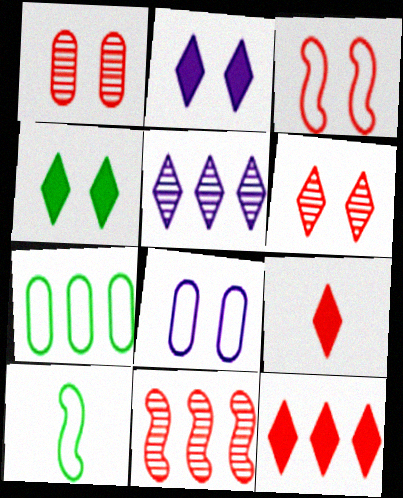[]